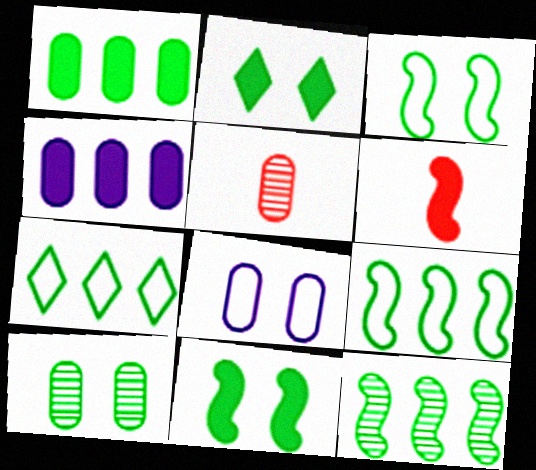[[1, 5, 8], 
[1, 7, 12], 
[2, 3, 10], 
[2, 4, 6]]